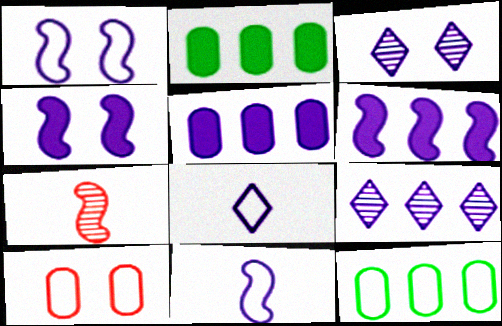[[3, 5, 11]]